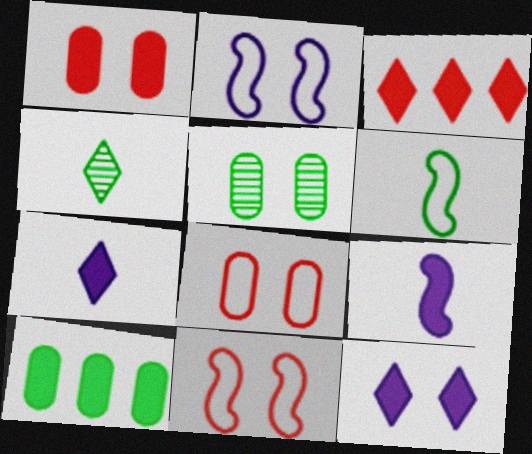[[5, 11, 12]]